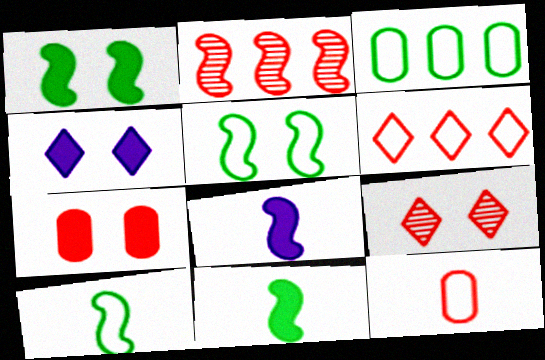[[1, 4, 7], 
[2, 5, 8], 
[3, 8, 9]]